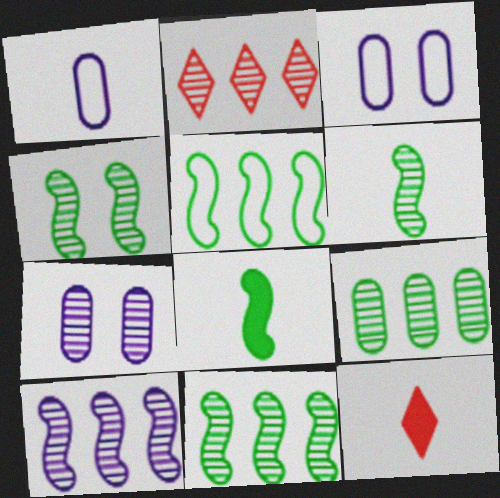[[1, 6, 12], 
[2, 3, 8], 
[2, 6, 7], 
[2, 9, 10], 
[3, 11, 12], 
[4, 5, 8], 
[4, 6, 11], 
[5, 7, 12]]